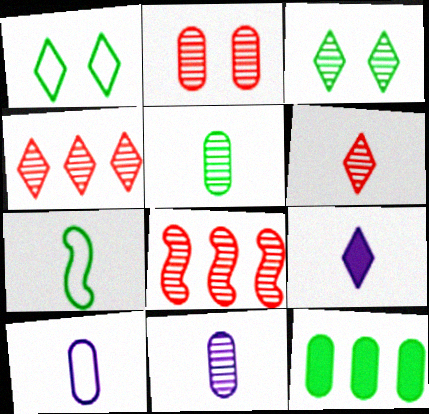[[1, 4, 9], 
[2, 6, 8], 
[2, 10, 12], 
[3, 7, 12], 
[3, 8, 11]]